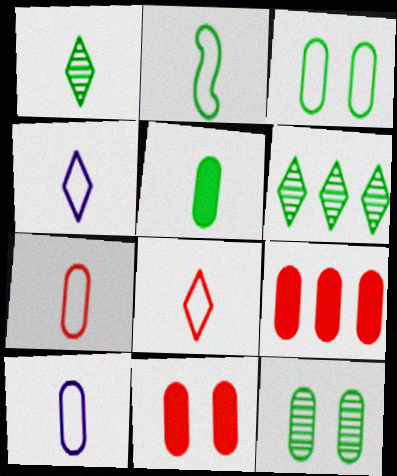[[1, 2, 5], 
[2, 4, 7], 
[2, 8, 10], 
[9, 10, 12]]